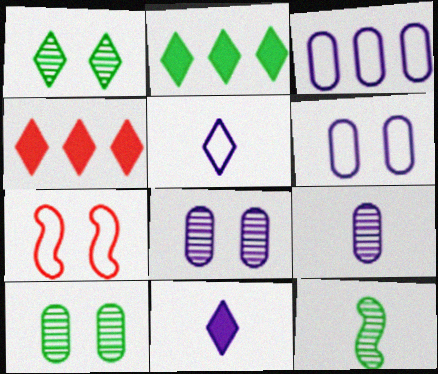[[1, 4, 5], 
[2, 7, 9], 
[4, 6, 12]]